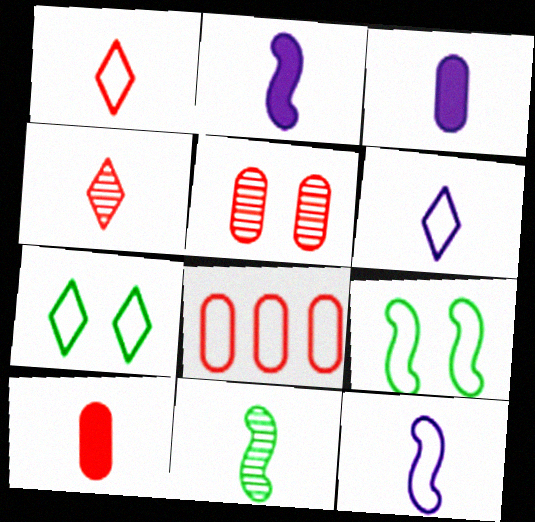[[1, 3, 11], 
[5, 8, 10], 
[6, 8, 9], 
[6, 10, 11], 
[7, 8, 12]]